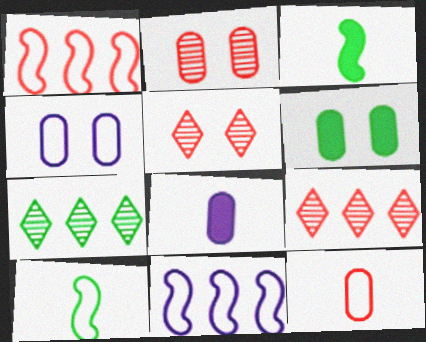[[2, 4, 6], 
[3, 4, 9], 
[6, 7, 10]]